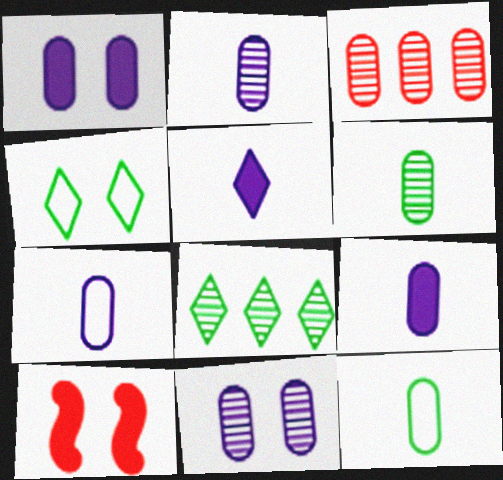[[1, 3, 12], 
[2, 7, 9], 
[3, 6, 11], 
[4, 10, 11], 
[7, 8, 10]]